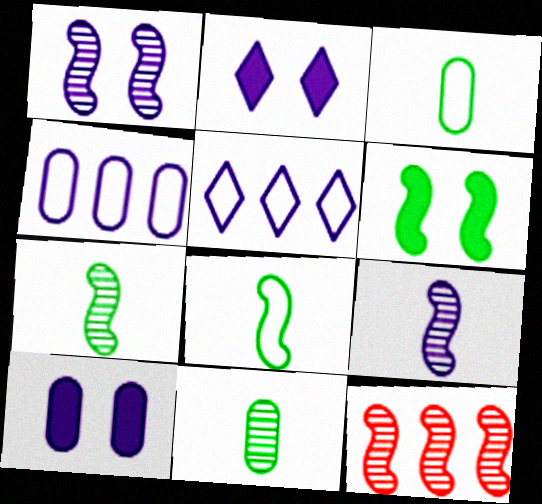[[1, 7, 12], 
[2, 3, 12], 
[2, 4, 9], 
[5, 9, 10]]